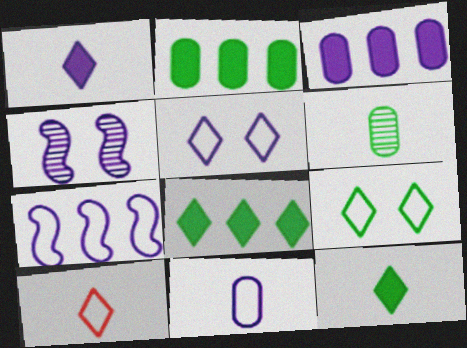[[2, 4, 10], 
[5, 7, 11]]